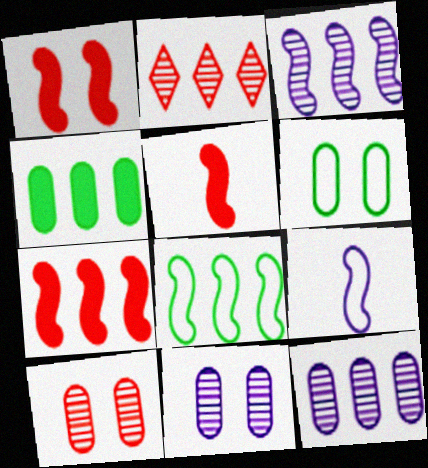[[1, 5, 7], 
[3, 7, 8]]